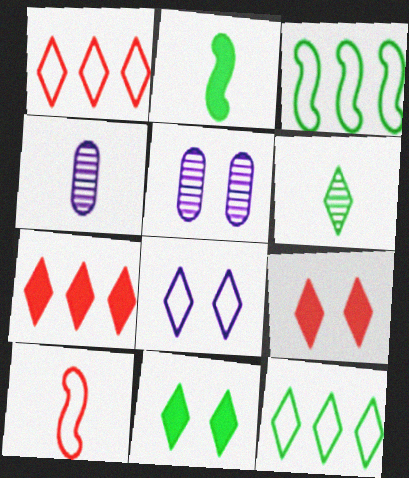[[1, 2, 5], 
[3, 4, 9], 
[6, 7, 8], 
[6, 11, 12]]